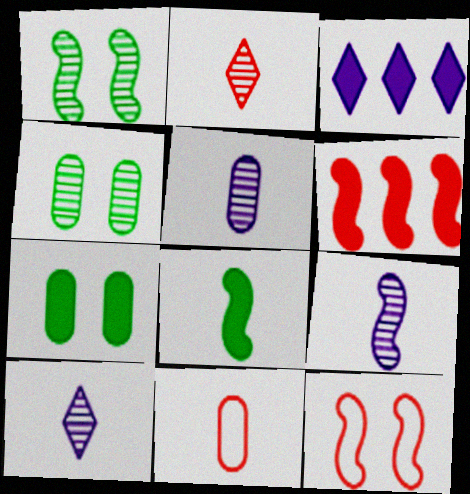[[1, 3, 11], 
[5, 9, 10], 
[8, 10, 11]]